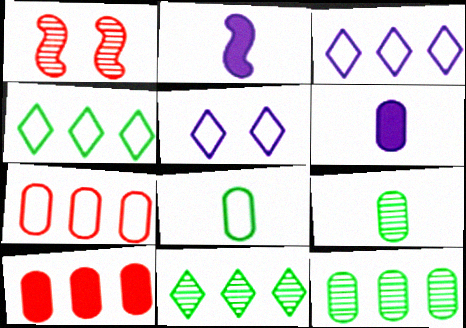[[1, 4, 6]]